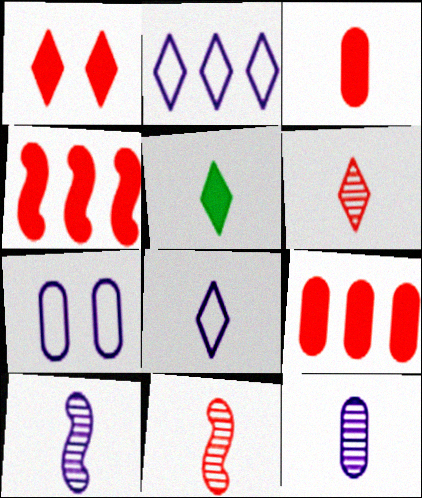[[1, 3, 4], 
[5, 6, 8]]